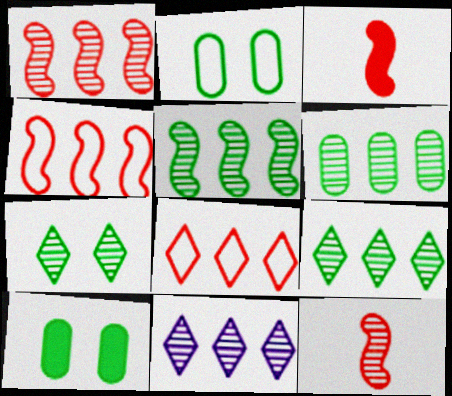[[1, 6, 11], 
[2, 3, 11], 
[5, 6, 9]]